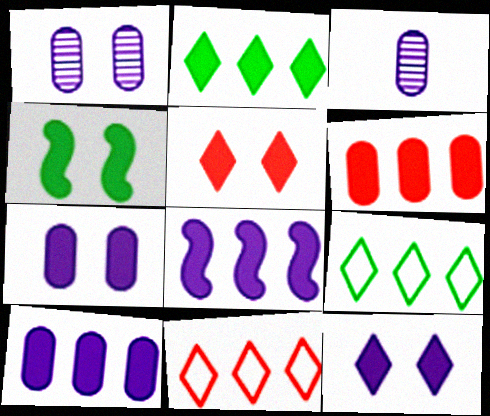[[2, 6, 8], 
[3, 4, 11], 
[4, 5, 7]]